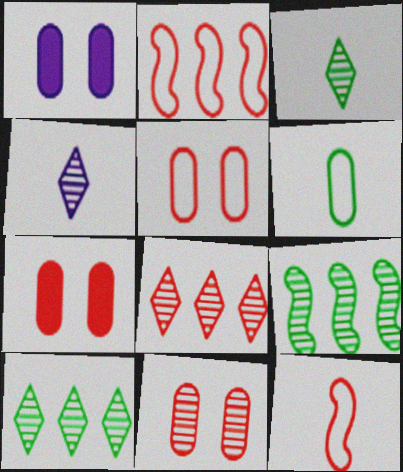[[1, 2, 3], 
[1, 10, 12], 
[4, 9, 11], 
[5, 7, 11], 
[7, 8, 12]]